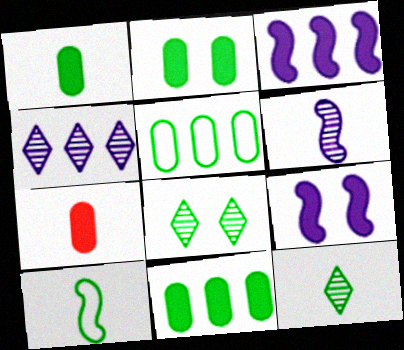[[1, 2, 11], 
[1, 10, 12], 
[8, 10, 11]]